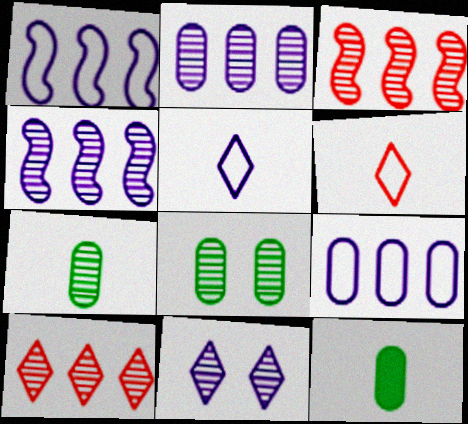[[3, 7, 11]]